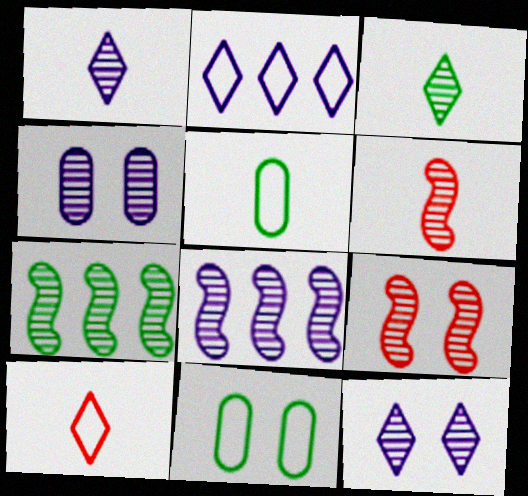[[1, 4, 8]]